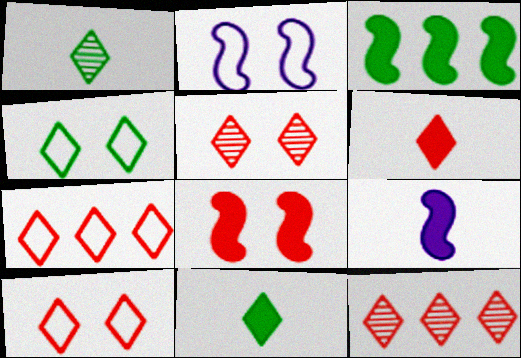[[3, 8, 9], 
[5, 6, 7], 
[6, 10, 12]]